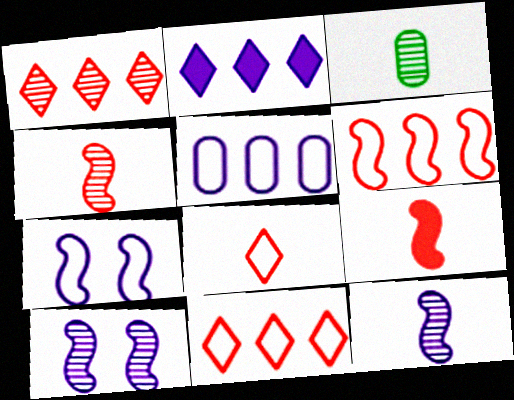[[1, 3, 10]]